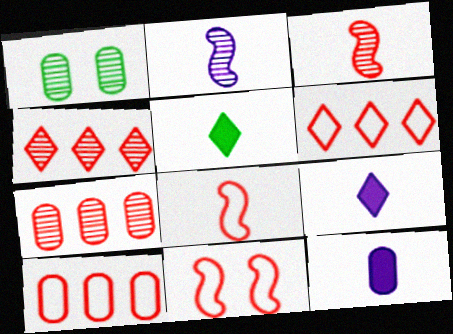[[1, 2, 4], 
[1, 10, 12]]